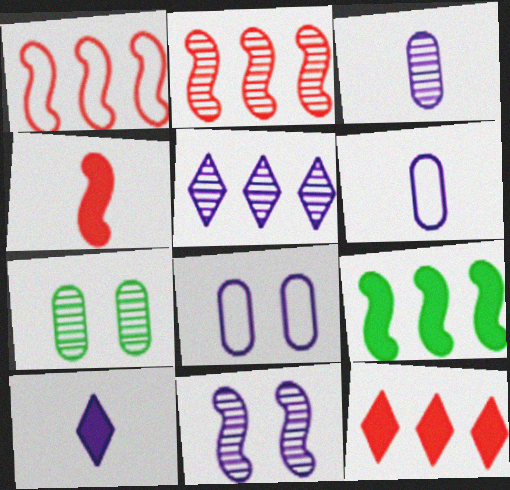[[1, 7, 10], 
[3, 5, 11]]